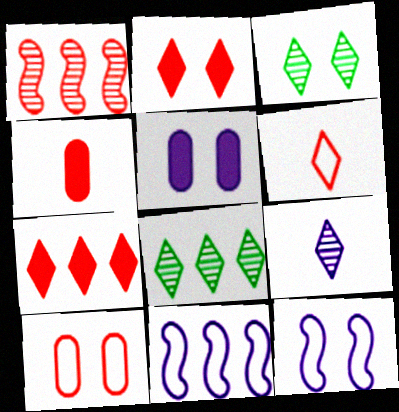[[3, 4, 11], 
[4, 8, 12], 
[5, 9, 11]]